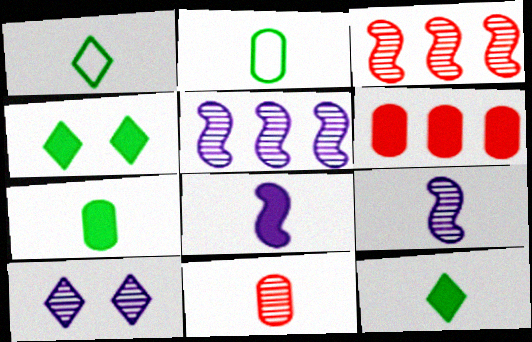[[1, 8, 11], 
[4, 6, 8]]